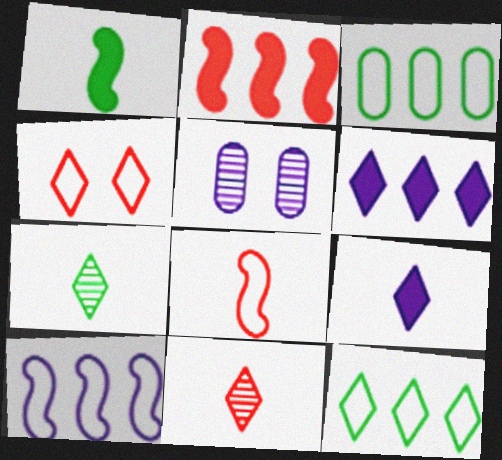[[4, 6, 7], 
[5, 9, 10]]